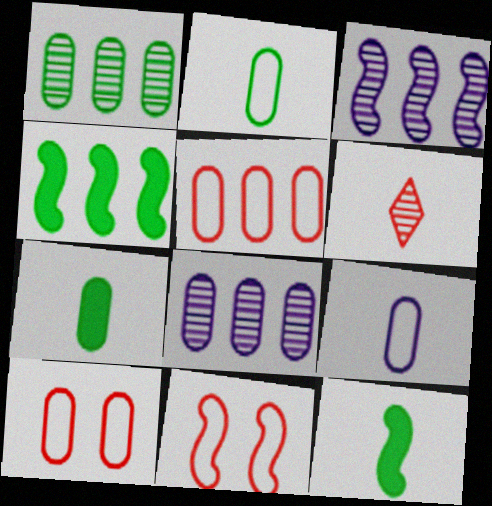[[3, 11, 12], 
[6, 9, 12], 
[7, 8, 10]]